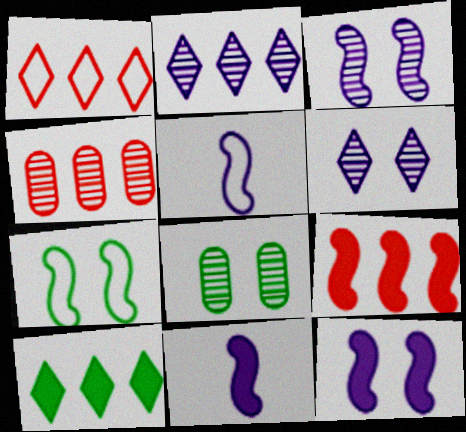[[1, 2, 10], 
[1, 4, 9], 
[1, 8, 11]]